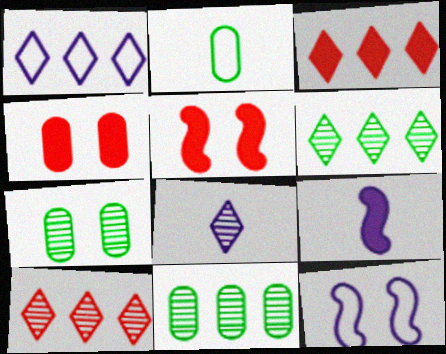[[1, 3, 6]]